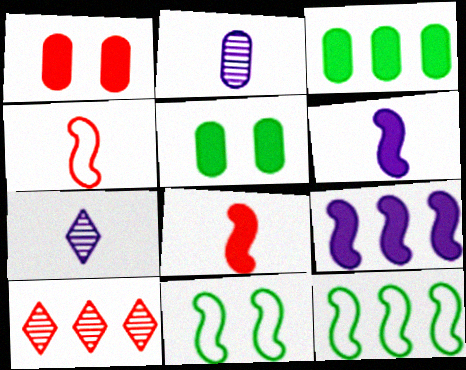[[1, 4, 10], 
[1, 7, 12]]